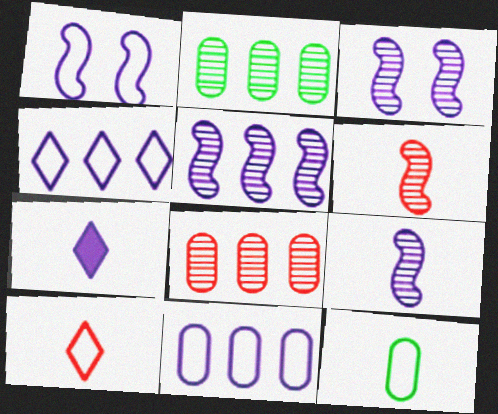[[3, 5, 9], 
[3, 7, 11], 
[6, 7, 12]]